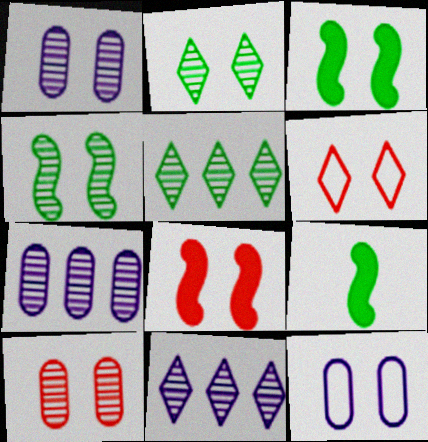[[1, 3, 6], 
[2, 8, 12], 
[6, 7, 9], 
[6, 8, 10]]